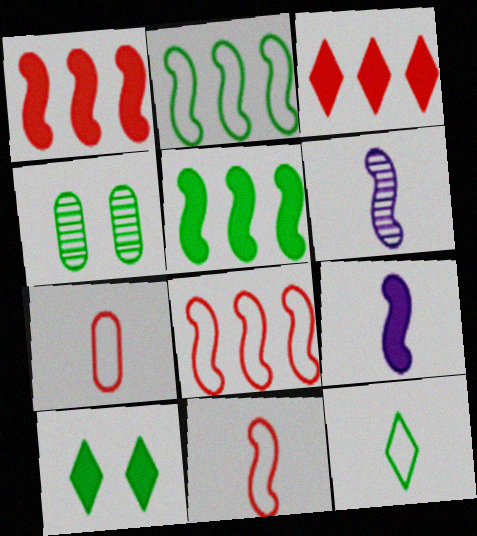[[4, 5, 12]]